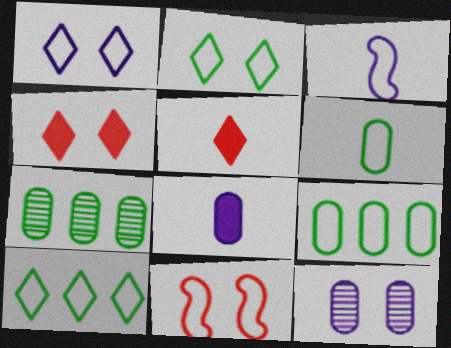[[3, 4, 7]]